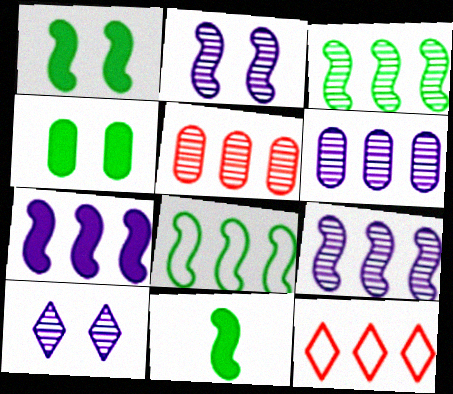[]